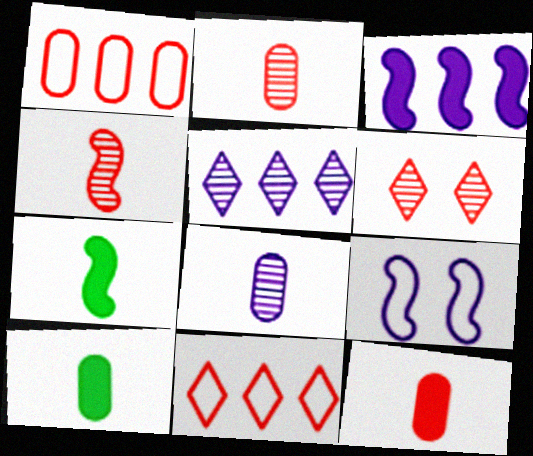[]